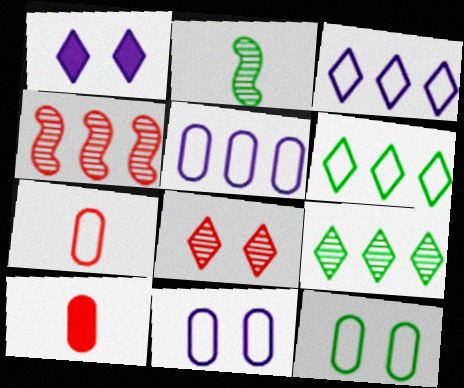[[5, 7, 12]]